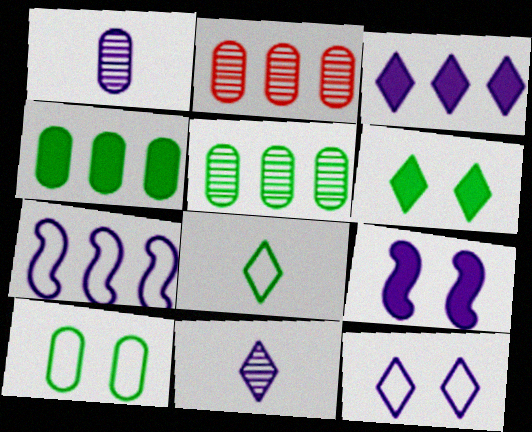[[2, 8, 9], 
[3, 11, 12]]